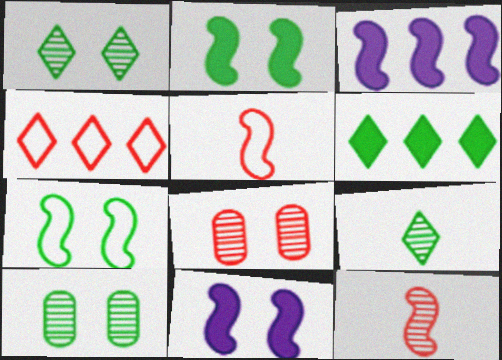[[3, 7, 12]]